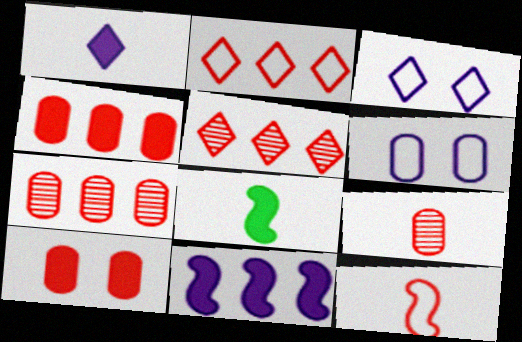[[3, 7, 8], 
[5, 6, 8], 
[5, 10, 12]]